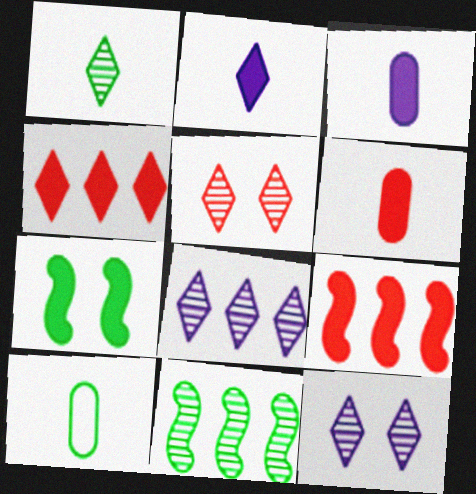[[1, 5, 8], 
[3, 4, 7], 
[9, 10, 12]]